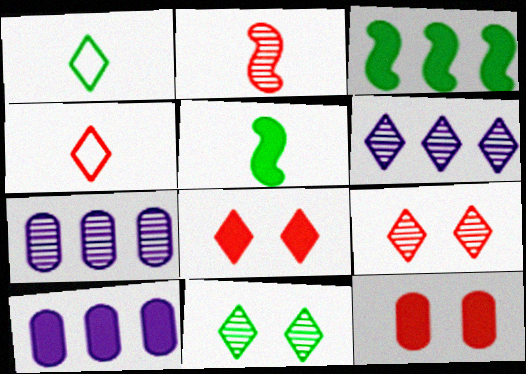[[1, 6, 8], 
[2, 7, 11], 
[5, 8, 10]]